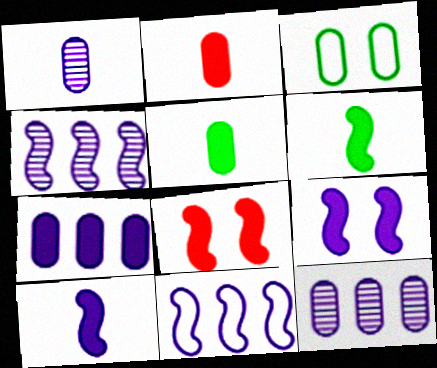[[2, 3, 12]]